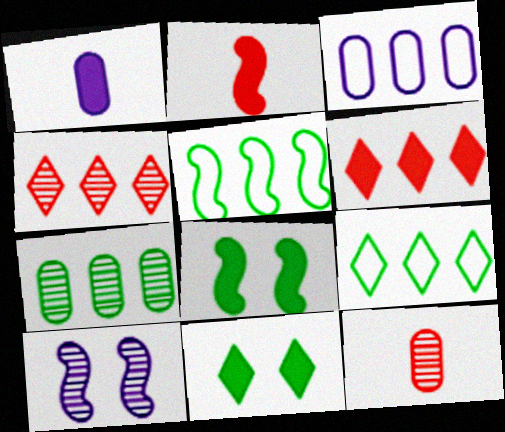[[1, 6, 8], 
[2, 5, 10]]